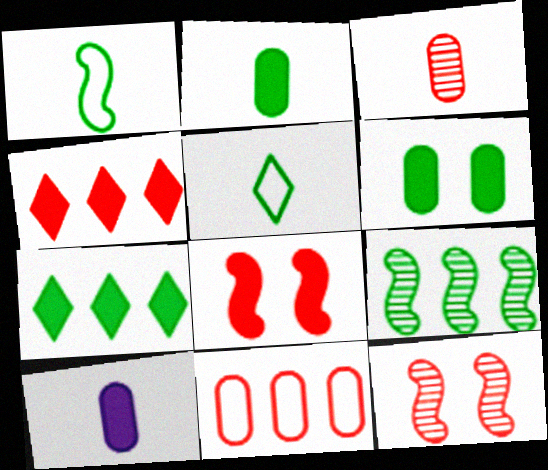[[5, 6, 9], 
[7, 8, 10]]